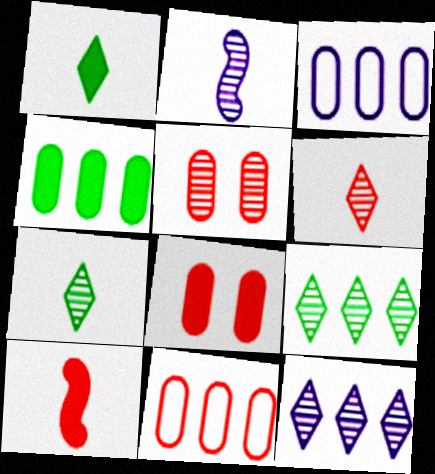[[2, 5, 9]]